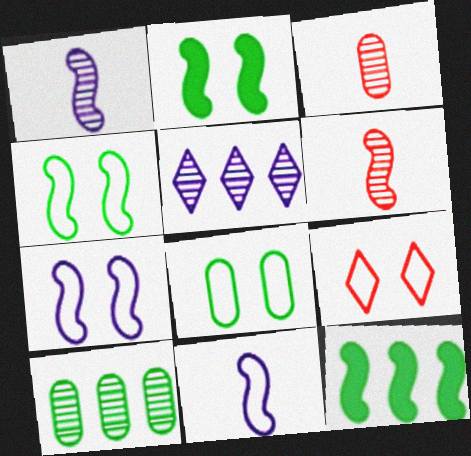[[6, 7, 12], 
[7, 8, 9]]